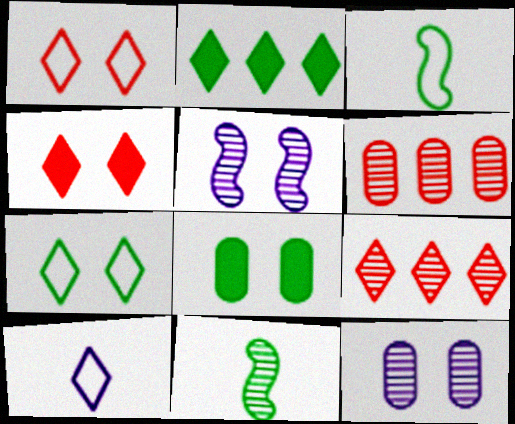[[1, 5, 8], 
[9, 11, 12]]